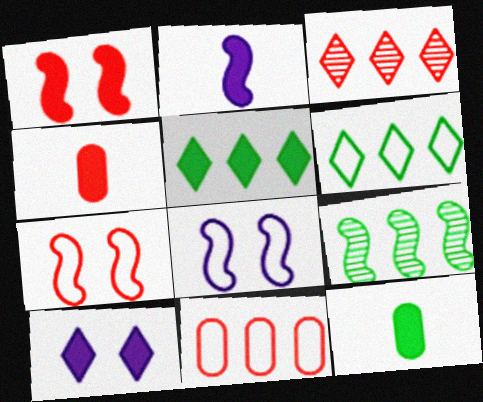[[2, 7, 9], 
[3, 4, 7], 
[3, 8, 12]]